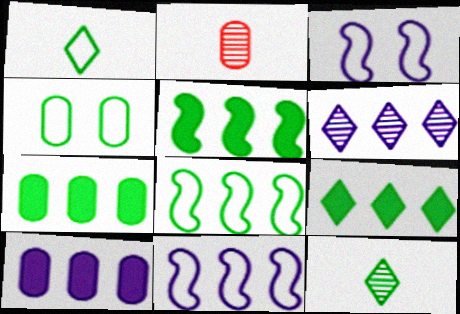[[1, 4, 8], 
[2, 3, 9], 
[2, 4, 10], 
[4, 5, 12], 
[5, 7, 9], 
[6, 10, 11]]